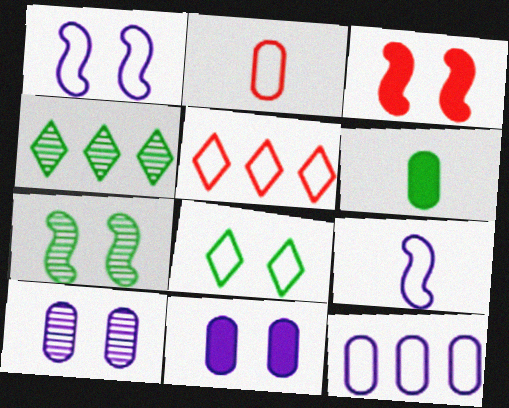[[1, 3, 7], 
[3, 8, 10]]